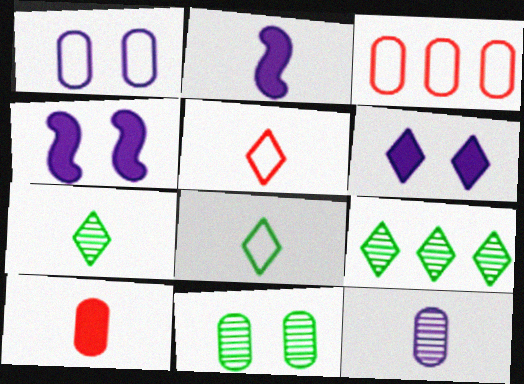[[3, 4, 7], 
[5, 6, 9]]